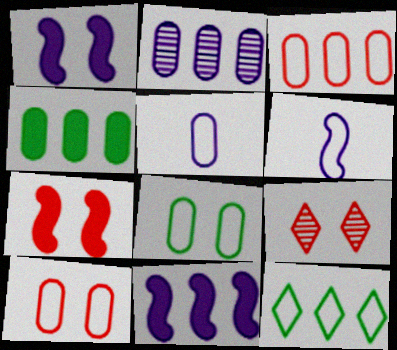[[1, 8, 9], 
[2, 3, 4], 
[3, 5, 8], 
[4, 6, 9], 
[6, 10, 12], 
[7, 9, 10]]